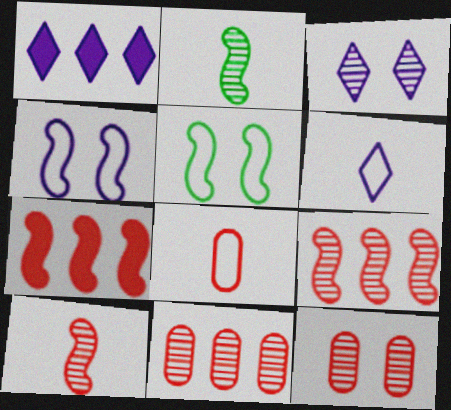[[1, 3, 6], 
[2, 3, 11], 
[2, 4, 7]]